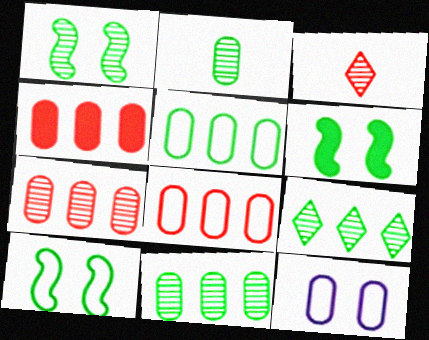[[1, 2, 9], 
[1, 6, 10], 
[2, 4, 12], 
[4, 7, 8]]